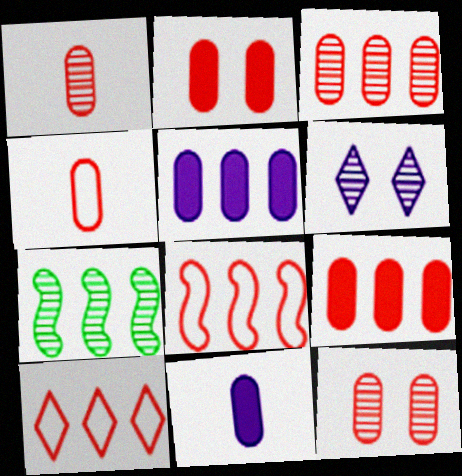[[1, 3, 12], 
[1, 6, 7], 
[2, 3, 4], 
[4, 9, 12], 
[5, 7, 10]]